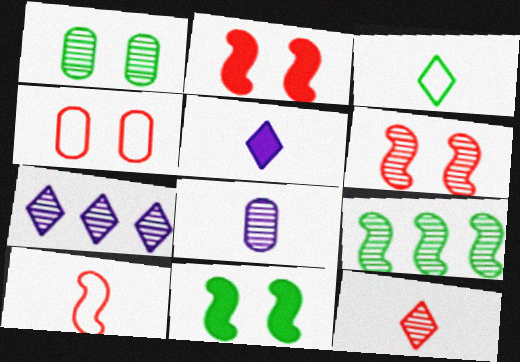[[3, 5, 12], 
[4, 5, 9]]